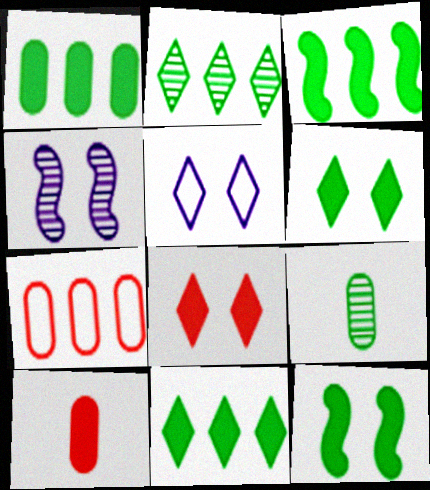[[1, 3, 11]]